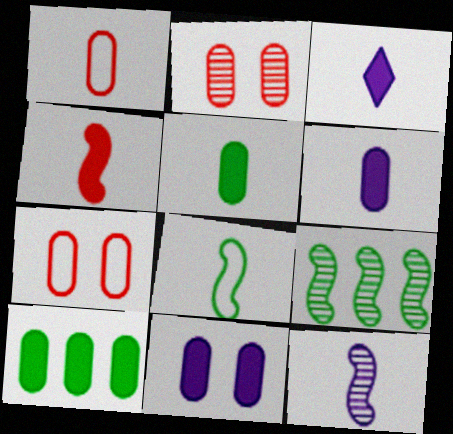[[3, 4, 5], 
[3, 7, 9], 
[4, 8, 12]]